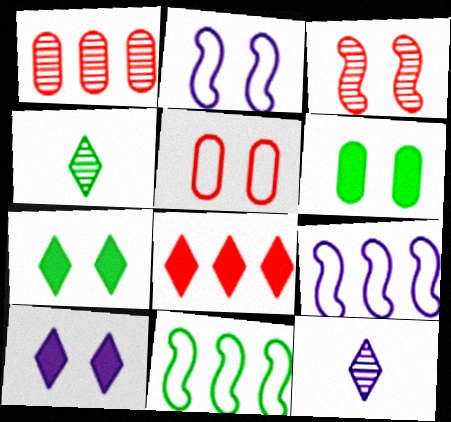[[4, 6, 11]]